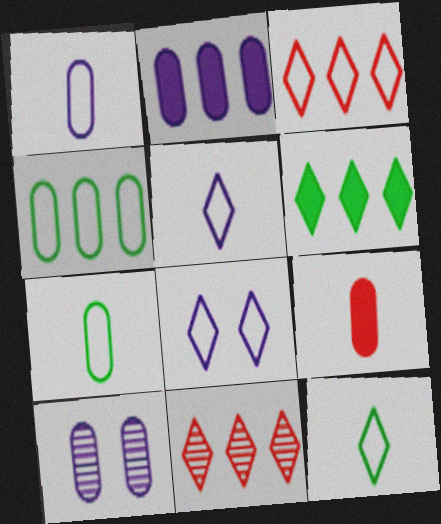[[1, 2, 10], 
[3, 8, 12], 
[4, 9, 10]]